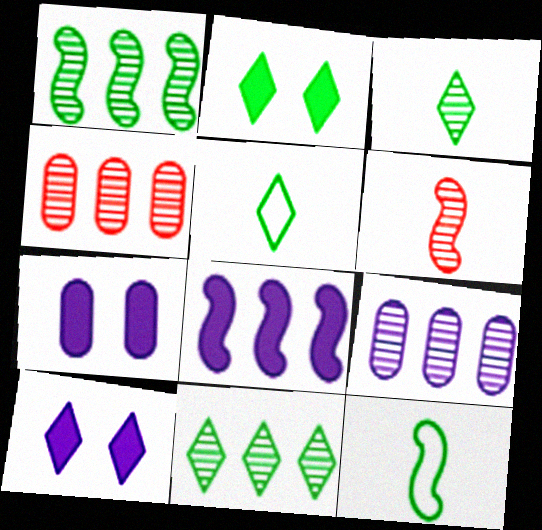[[2, 5, 11], 
[4, 10, 12]]